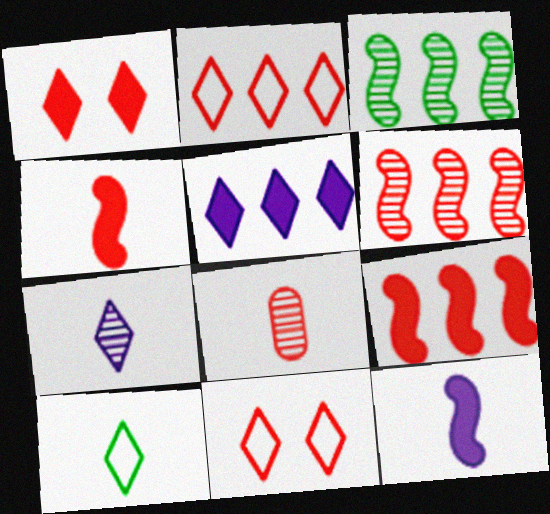[[8, 9, 11], 
[8, 10, 12]]